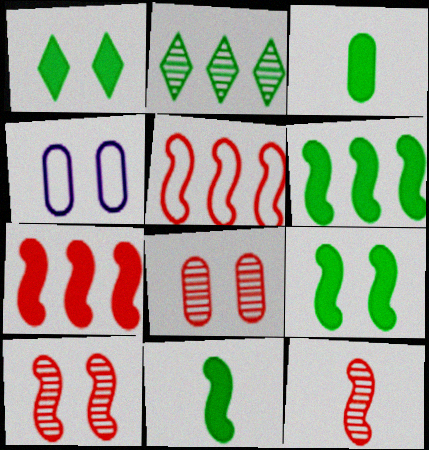[[1, 3, 6], 
[1, 4, 10], 
[6, 9, 11]]